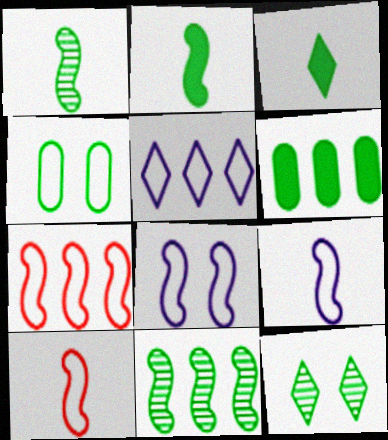[[3, 4, 11], 
[4, 5, 10]]